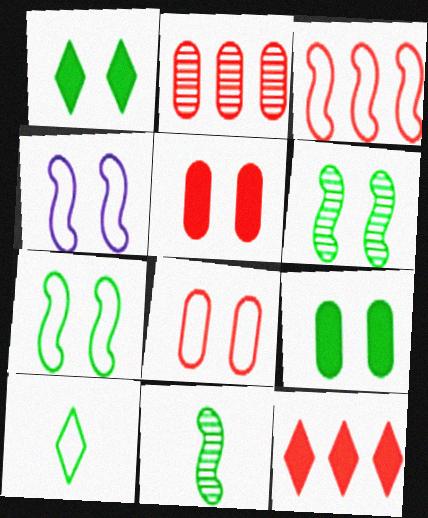[[2, 3, 12]]